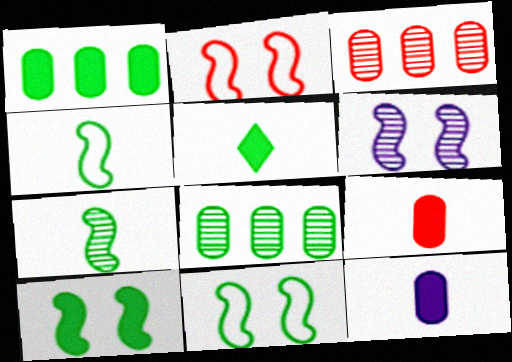[[1, 5, 10], 
[2, 6, 10], 
[5, 8, 11]]